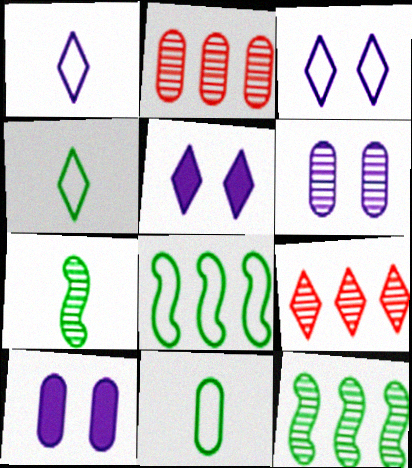[[2, 10, 11], 
[4, 5, 9], 
[6, 7, 9]]